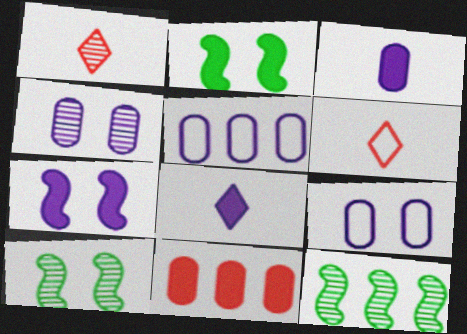[[1, 2, 5], 
[1, 4, 12], 
[2, 8, 11], 
[3, 4, 5]]